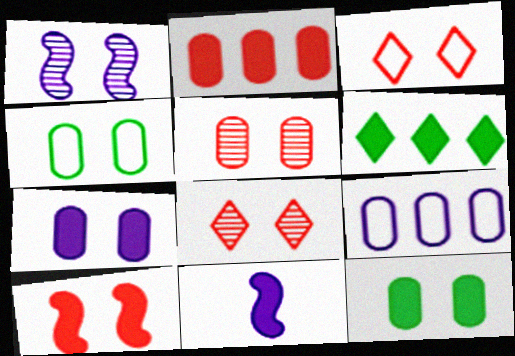[[1, 3, 12], 
[3, 5, 10], 
[4, 5, 7]]